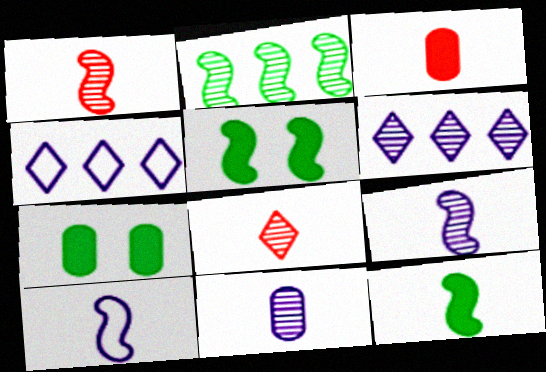[[1, 4, 7], 
[1, 10, 12]]